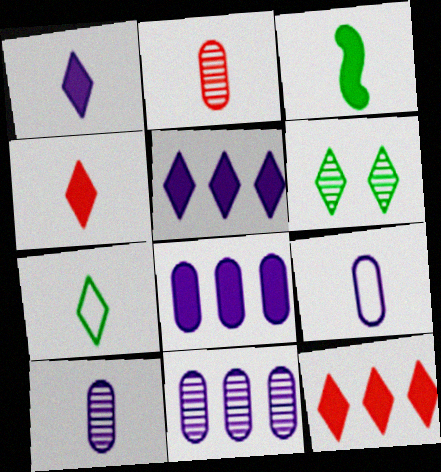[]